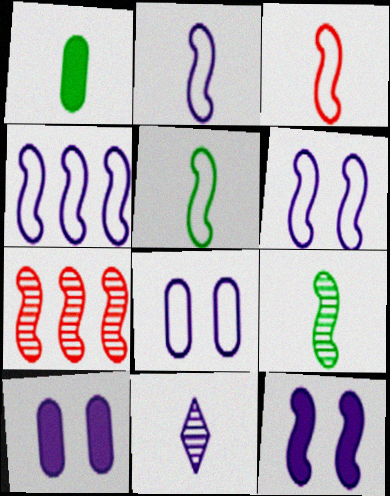[[1, 3, 11], 
[2, 3, 5], 
[2, 4, 6], 
[4, 10, 11], 
[5, 7, 12]]